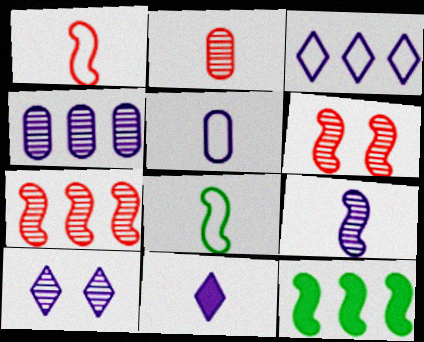[[2, 8, 11], 
[3, 10, 11], 
[4, 9, 10], 
[5, 9, 11]]